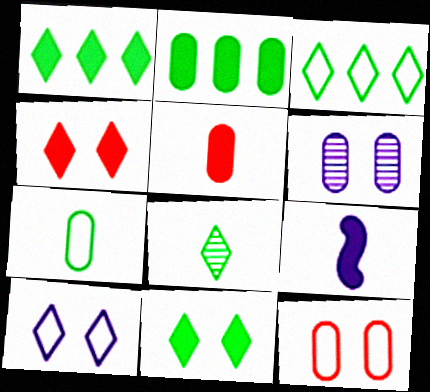[[2, 4, 9], 
[3, 8, 11]]